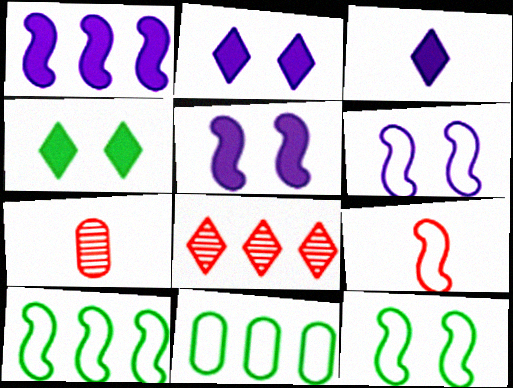[[1, 8, 11], 
[2, 7, 10], 
[6, 9, 10]]